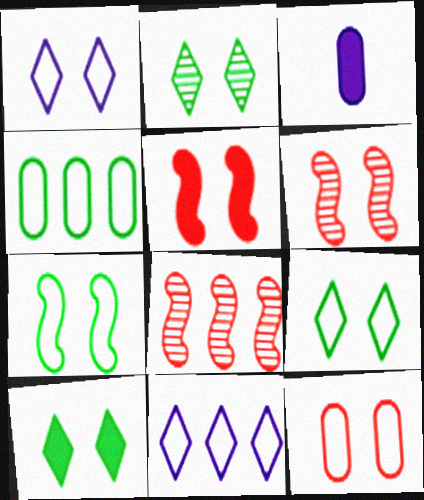[[1, 7, 12], 
[2, 9, 10], 
[3, 8, 9]]